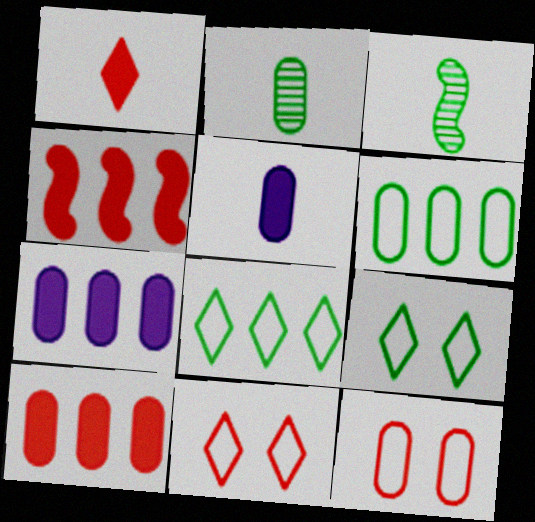[[2, 7, 12], 
[3, 7, 11]]